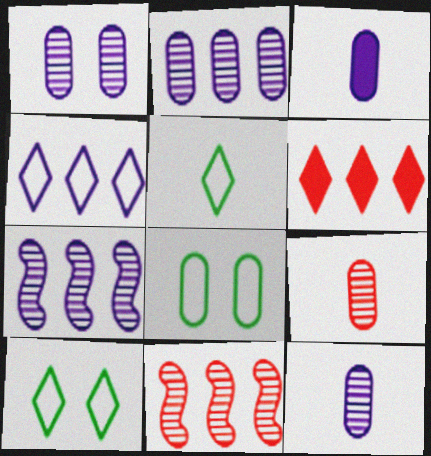[[1, 2, 12], 
[3, 10, 11]]